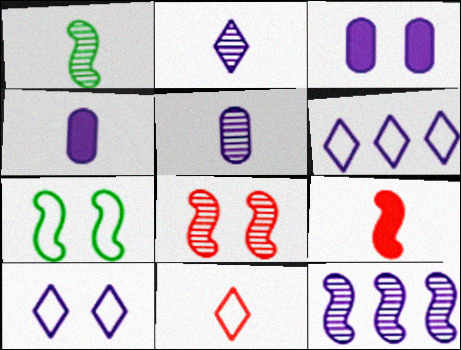[[1, 4, 11], 
[1, 8, 12], 
[4, 10, 12], 
[7, 9, 12]]